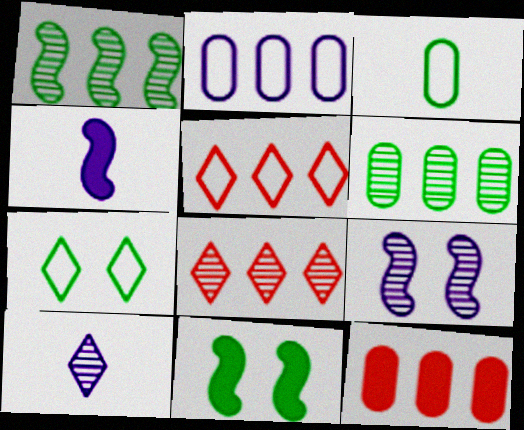[[2, 6, 12]]